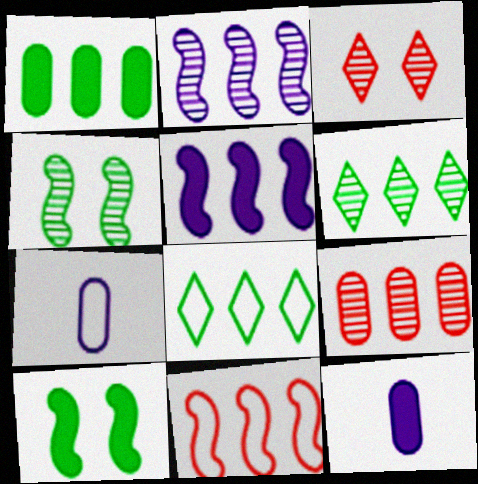[[2, 6, 9], 
[5, 8, 9]]